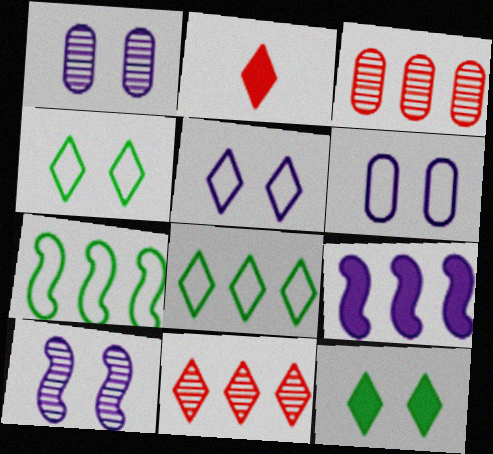[[1, 2, 7], 
[3, 8, 9]]